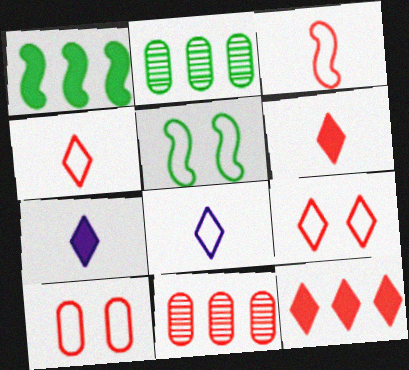[[5, 7, 11]]